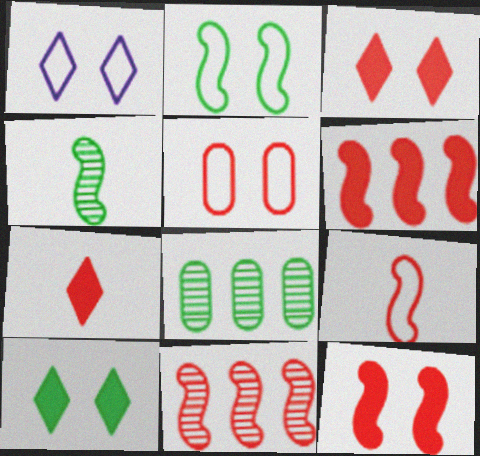[[1, 2, 5], 
[5, 7, 11], 
[9, 11, 12]]